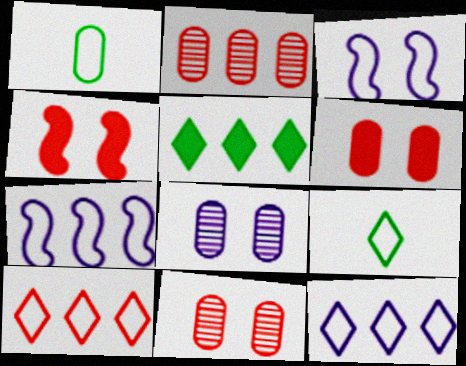[[1, 3, 10], 
[2, 5, 7]]